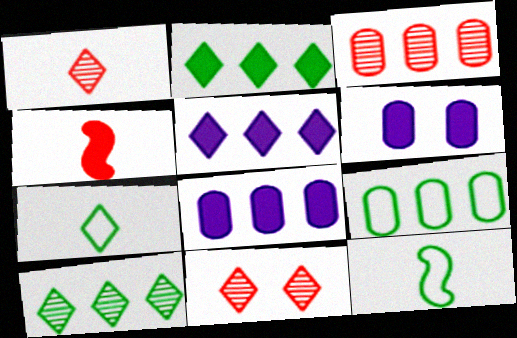[[2, 4, 6], 
[3, 8, 9], 
[5, 7, 11], 
[8, 11, 12]]